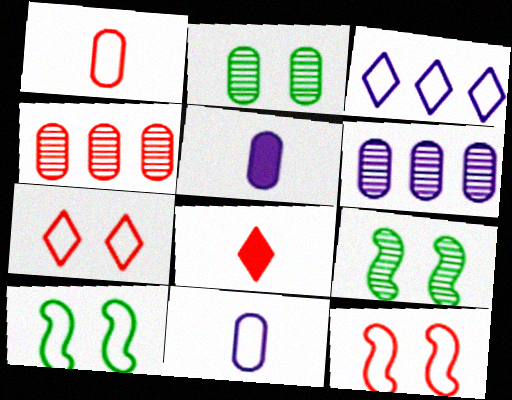[[1, 3, 10], 
[4, 8, 12], 
[6, 8, 10]]